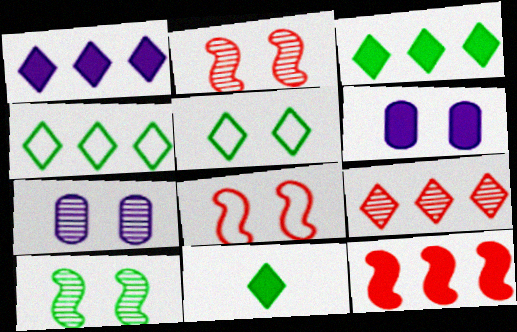[[1, 4, 9], 
[2, 5, 6], 
[6, 11, 12]]